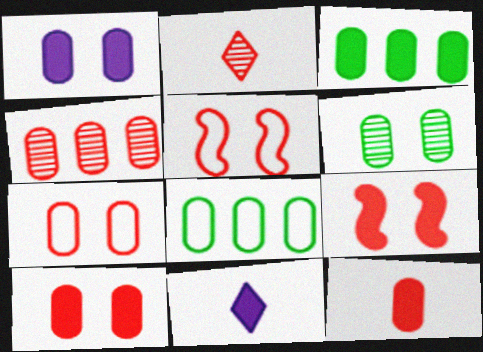[[1, 3, 12], 
[1, 6, 7], 
[3, 9, 11], 
[4, 7, 12]]